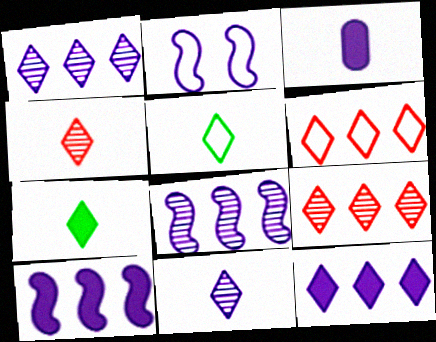[[1, 2, 3]]